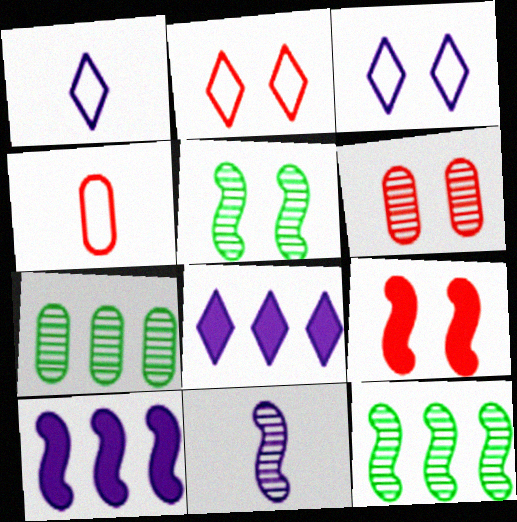[[1, 7, 9], 
[2, 6, 9], 
[4, 5, 8]]